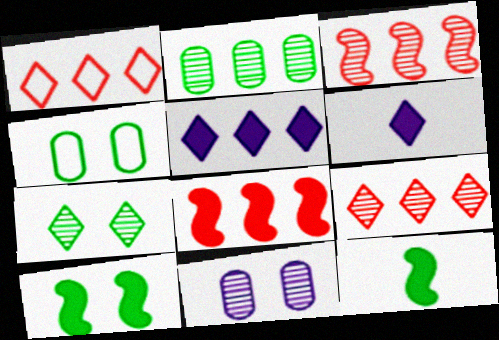[[1, 6, 7], 
[1, 11, 12], 
[3, 4, 6], 
[4, 7, 10]]